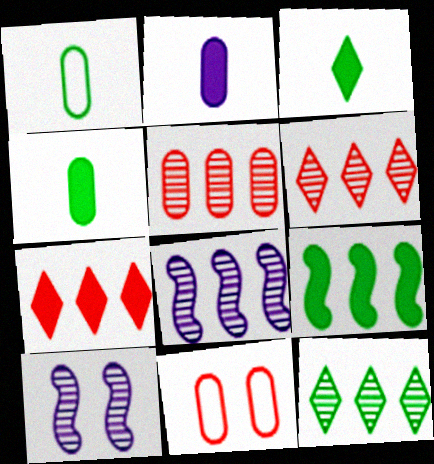[[1, 7, 10], 
[3, 8, 11], 
[5, 8, 12]]